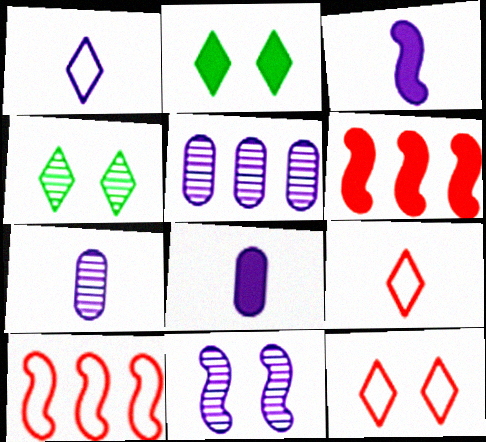[[1, 3, 7], 
[2, 6, 8], 
[2, 7, 10], 
[4, 8, 10]]